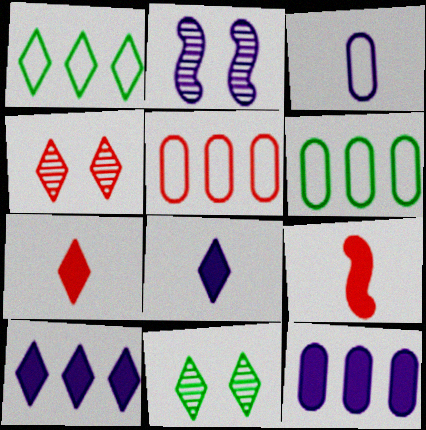[[1, 4, 8], 
[2, 3, 10], 
[2, 6, 7], 
[4, 5, 9]]